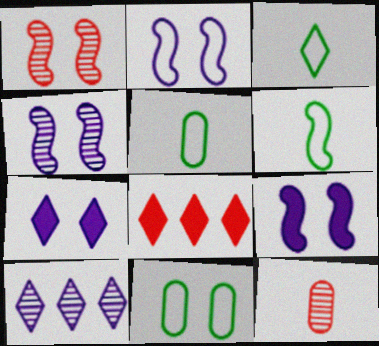[[1, 7, 11], 
[2, 4, 9], 
[3, 5, 6], 
[4, 5, 8]]